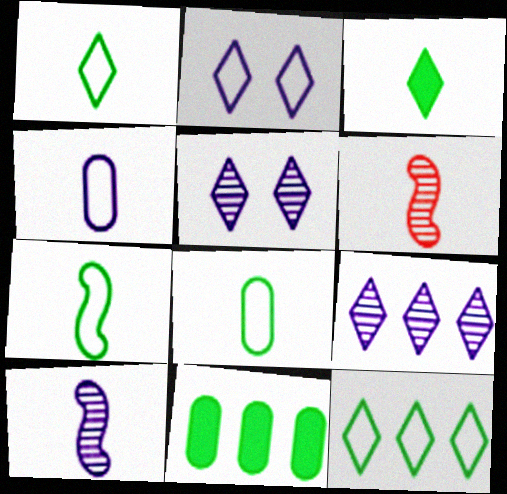[[1, 7, 8], 
[2, 6, 11], 
[3, 4, 6]]